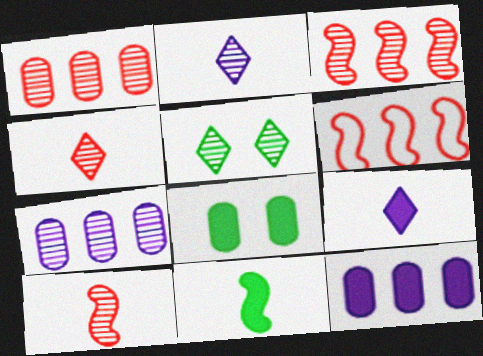[[2, 6, 8], 
[5, 7, 10]]